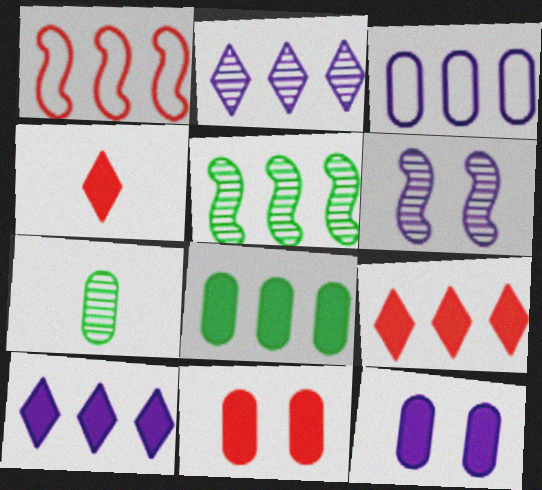[[1, 2, 8], 
[3, 5, 9], 
[3, 7, 11]]